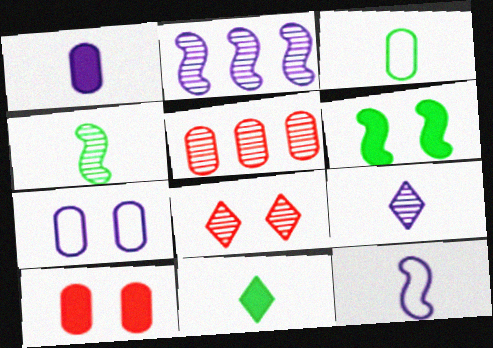[[1, 9, 12], 
[3, 4, 11], 
[6, 7, 8]]